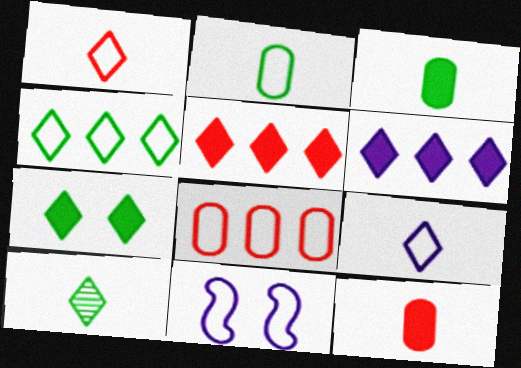[[4, 7, 10]]